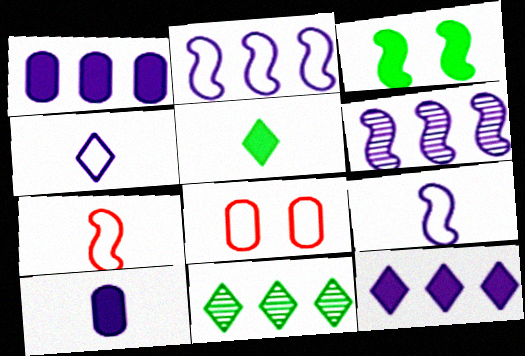[[3, 6, 7], 
[5, 6, 8]]